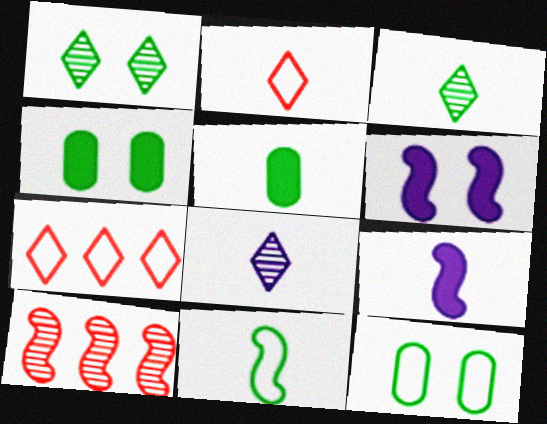[[3, 5, 11], 
[6, 10, 11]]